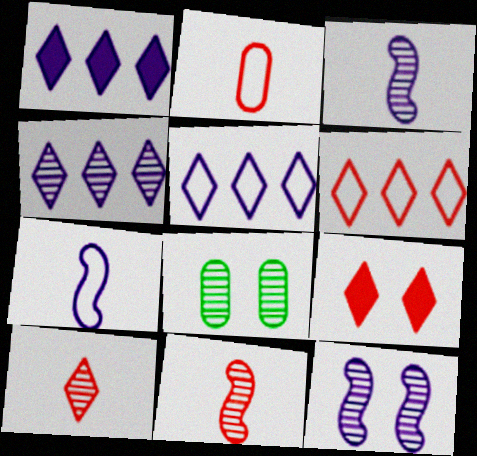[[1, 4, 5], 
[4, 8, 11], 
[6, 9, 10]]